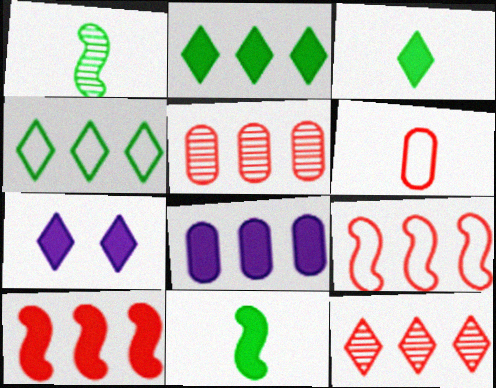[[2, 8, 10]]